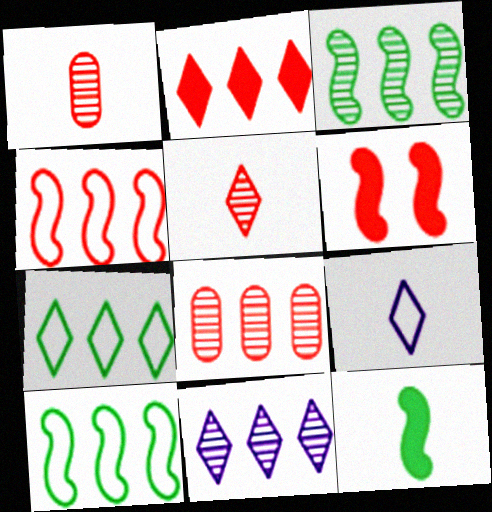[[1, 9, 12], 
[2, 4, 8], 
[2, 7, 11], 
[3, 8, 11]]